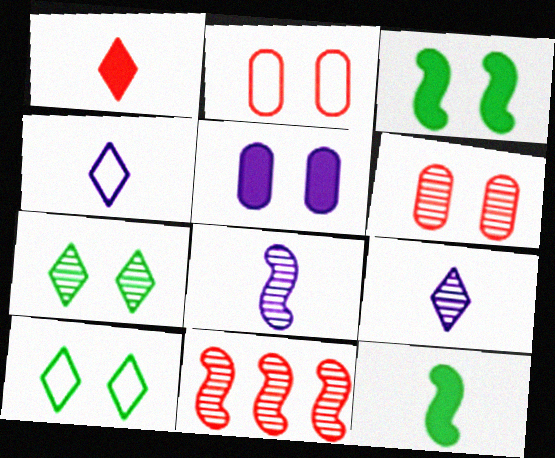[[1, 2, 11]]